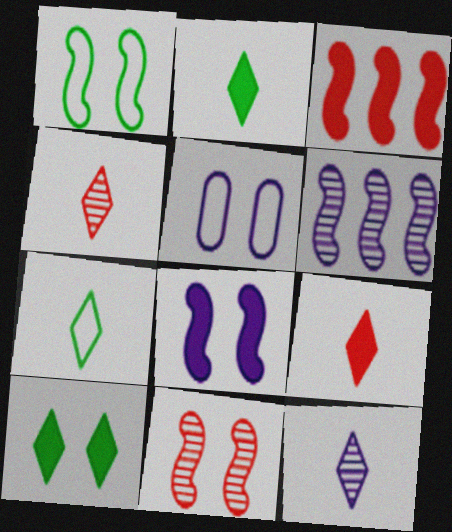[[1, 8, 11], 
[5, 10, 11], 
[7, 9, 12]]